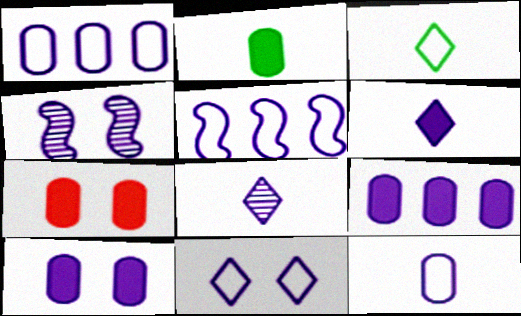[[1, 4, 6], 
[2, 7, 9], 
[4, 10, 11], 
[5, 8, 10], 
[5, 11, 12]]